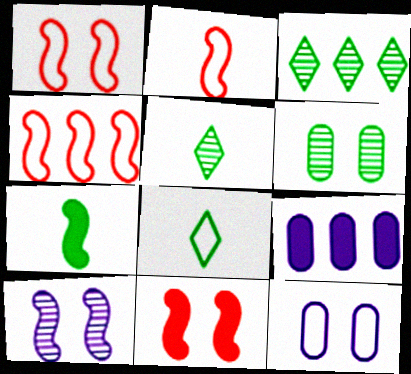[[1, 2, 4], 
[1, 5, 9], 
[3, 4, 9], 
[4, 7, 10], 
[4, 8, 12]]